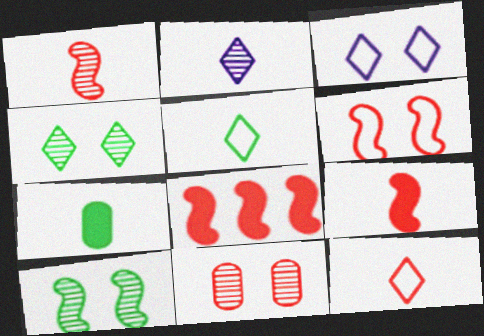[[1, 6, 8], 
[8, 11, 12]]